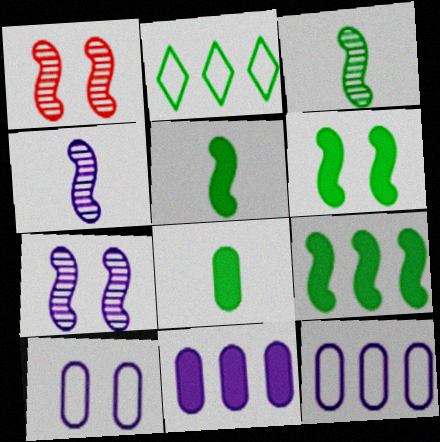[[5, 6, 9]]